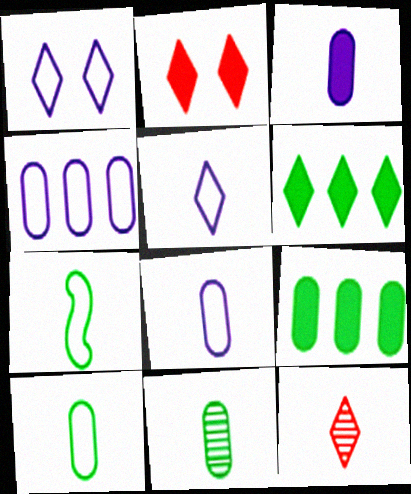[[1, 6, 12], 
[3, 7, 12]]